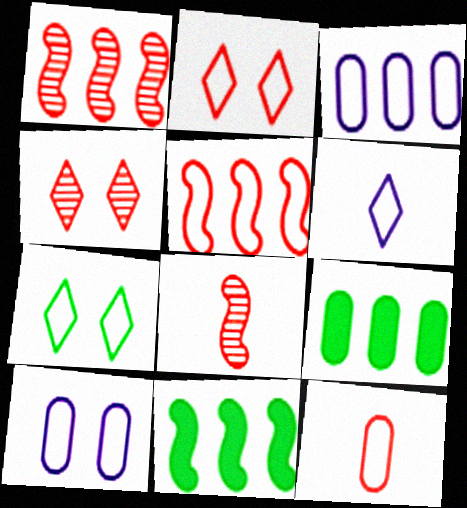[[2, 5, 12]]